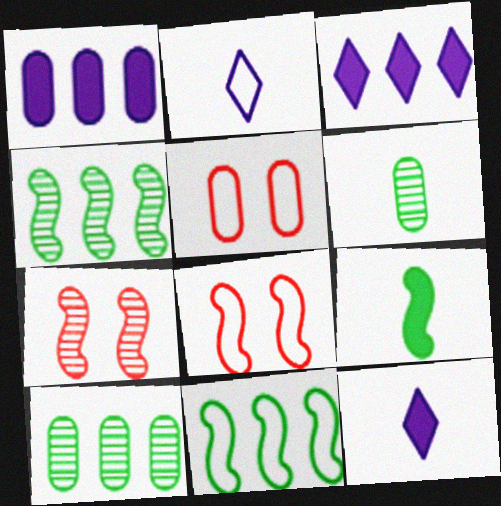[[1, 5, 6], 
[2, 5, 11], 
[3, 6, 8], 
[4, 5, 12], 
[8, 10, 12]]